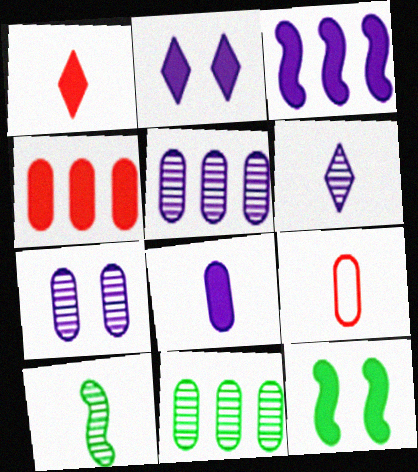[[2, 3, 8]]